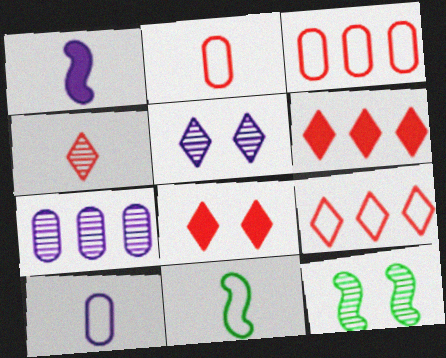[[4, 7, 12], 
[4, 8, 9], 
[6, 10, 12], 
[7, 8, 11]]